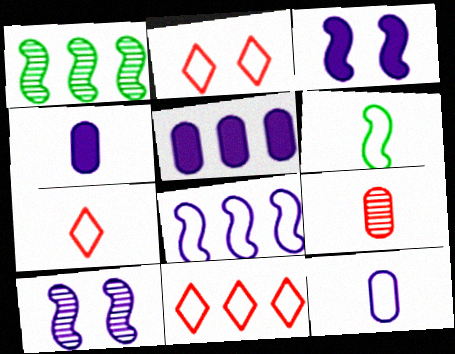[[1, 2, 4], 
[1, 5, 11], 
[2, 7, 11], 
[6, 7, 12]]